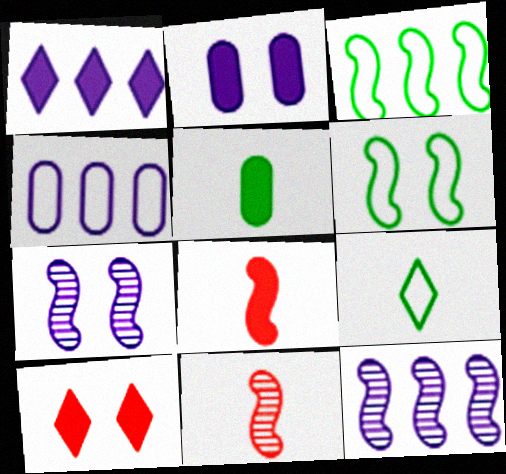[[1, 4, 12], 
[3, 7, 8], 
[6, 8, 12]]